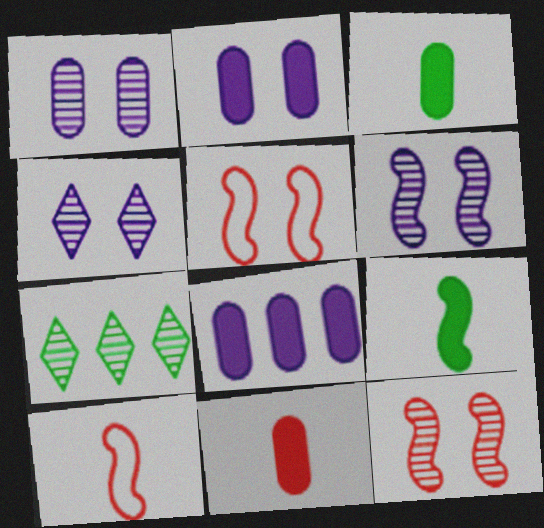[[1, 4, 6], 
[2, 7, 10]]